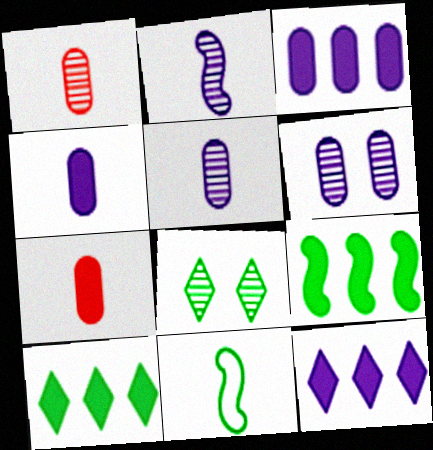[]